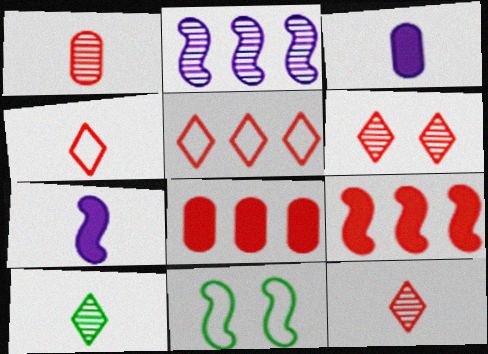[]